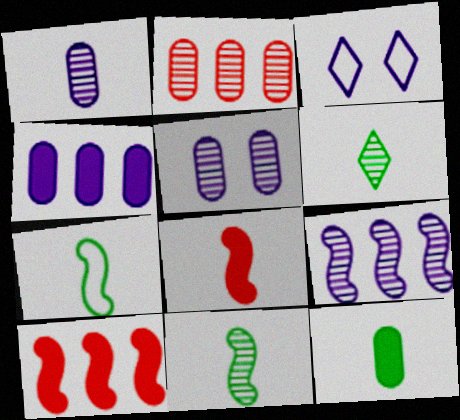[[6, 7, 12]]